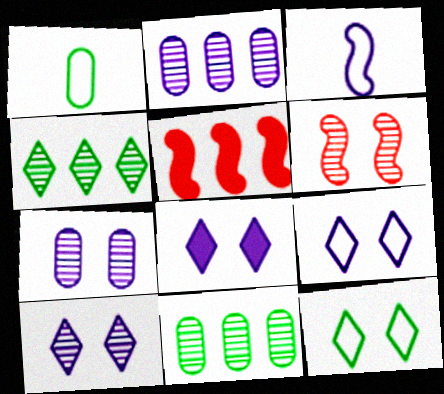[[1, 5, 10], 
[2, 3, 8], 
[8, 9, 10]]